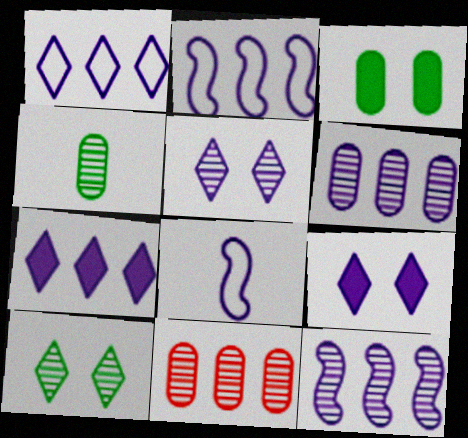[[2, 6, 7], 
[6, 8, 9]]